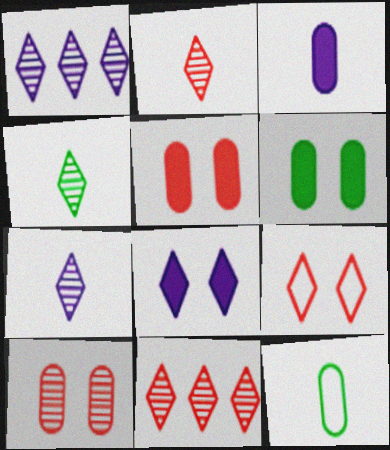[[2, 4, 7]]